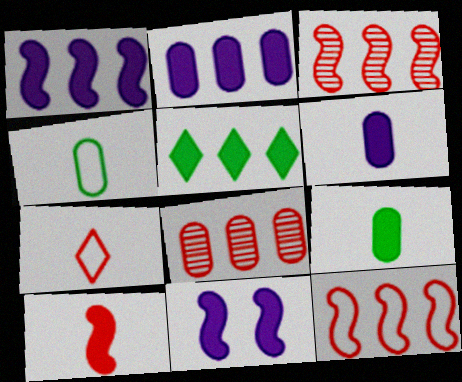[]